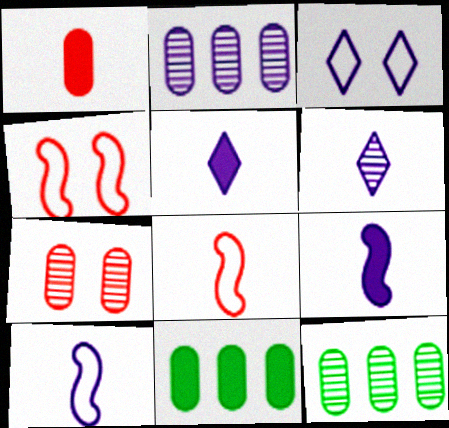[[2, 3, 9], 
[4, 5, 12], 
[4, 6, 11]]